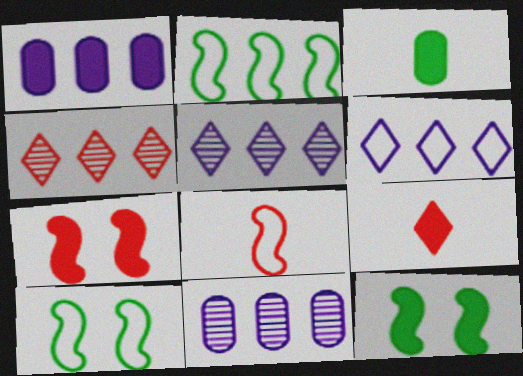[[1, 2, 4], 
[1, 9, 12], 
[9, 10, 11]]